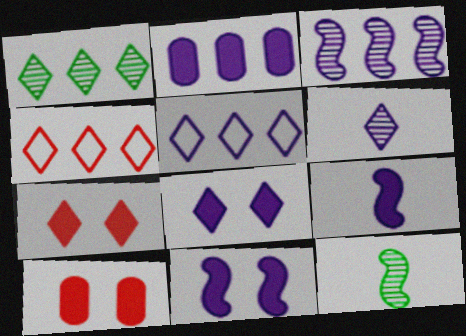[[2, 3, 5], 
[2, 8, 9], 
[5, 6, 8], 
[5, 10, 12]]